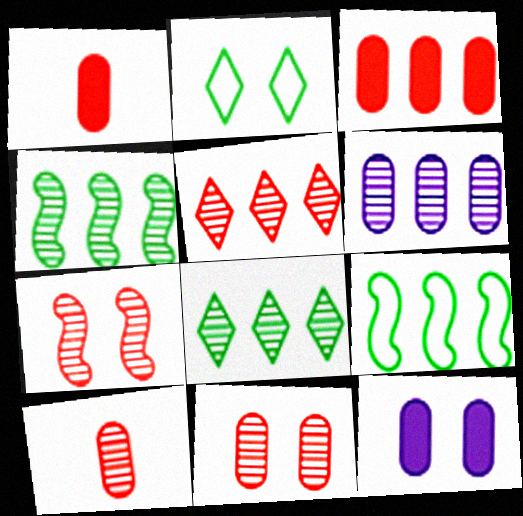[[2, 7, 12], 
[4, 5, 6], 
[5, 7, 10]]